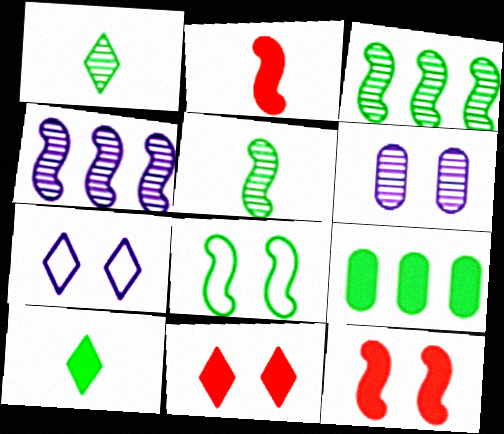[[1, 8, 9], 
[2, 4, 8], 
[6, 8, 11]]